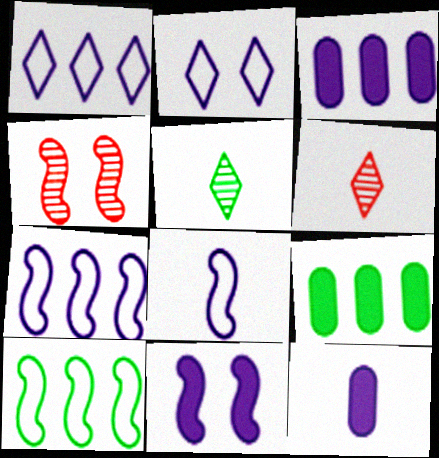[]